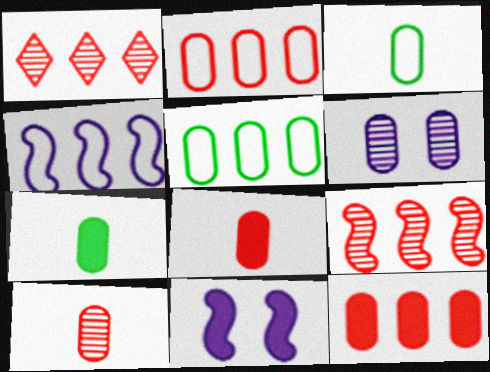[[1, 3, 11], 
[2, 6, 7], 
[3, 6, 12], 
[5, 6, 8]]